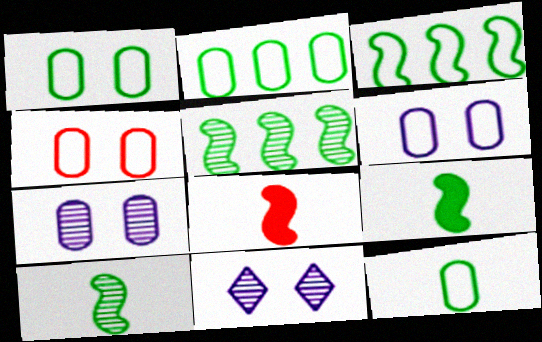[[1, 2, 12], 
[1, 4, 6], 
[2, 8, 11]]